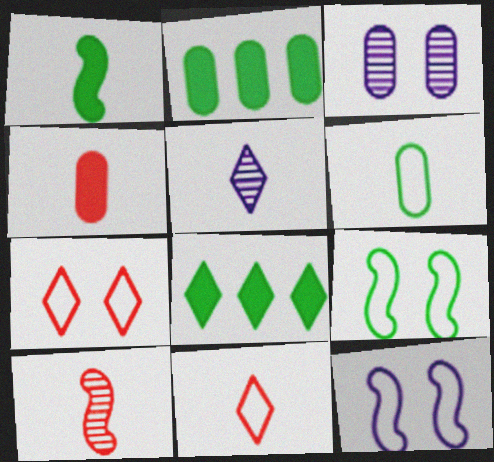[[4, 10, 11], 
[5, 7, 8]]